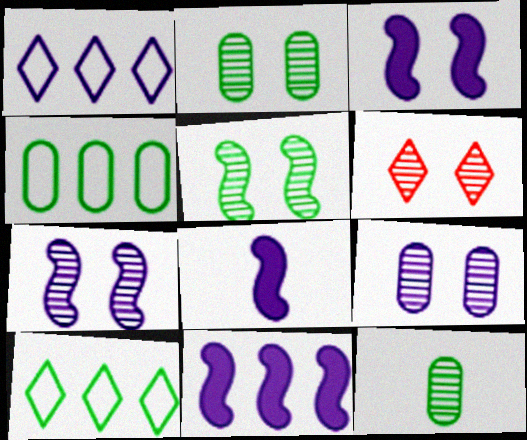[[1, 8, 9], 
[2, 6, 7], 
[3, 8, 11], 
[4, 6, 8], 
[5, 6, 9]]